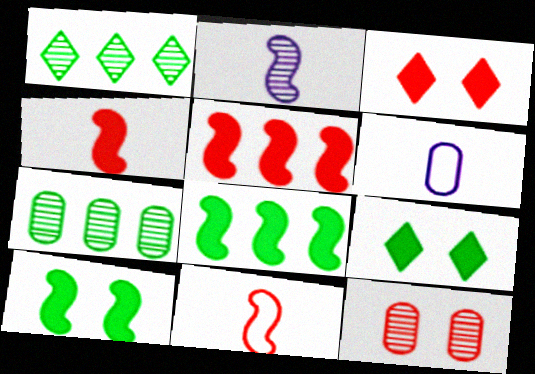[[1, 2, 12]]